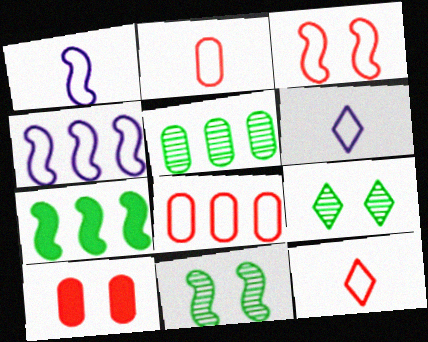[[3, 8, 12]]